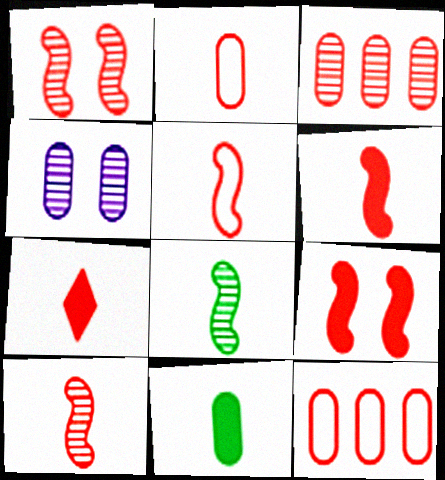[[1, 7, 12], 
[2, 7, 10], 
[4, 11, 12], 
[5, 6, 10]]